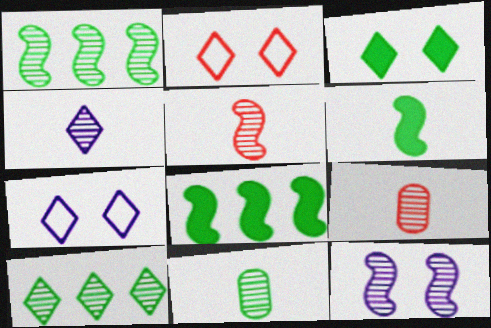[[1, 5, 12], 
[4, 5, 11], 
[7, 8, 9], 
[9, 10, 12]]